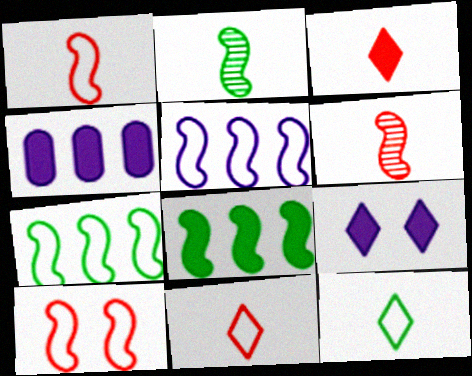[]